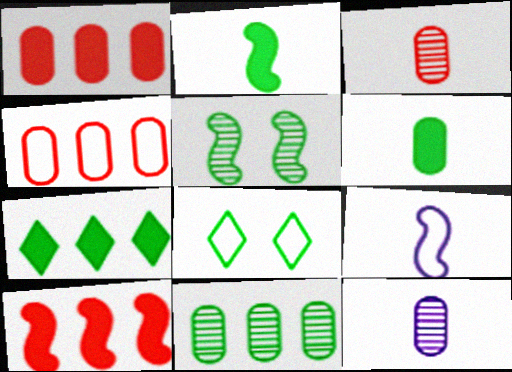[[2, 8, 11], 
[4, 8, 9], 
[5, 9, 10], 
[8, 10, 12]]